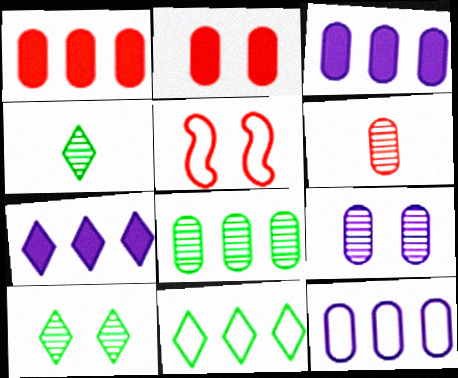[[1, 8, 12], 
[3, 4, 5], 
[6, 8, 9]]